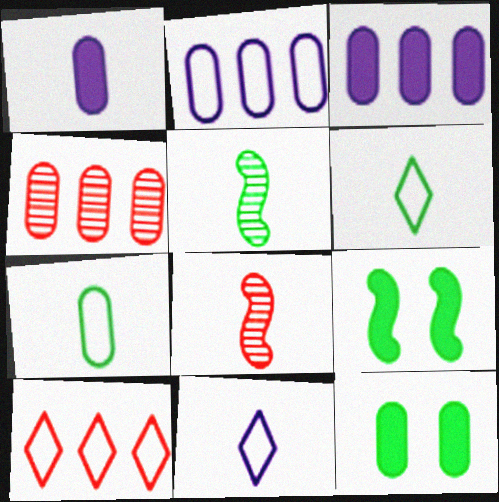[[1, 6, 8], 
[4, 9, 11]]